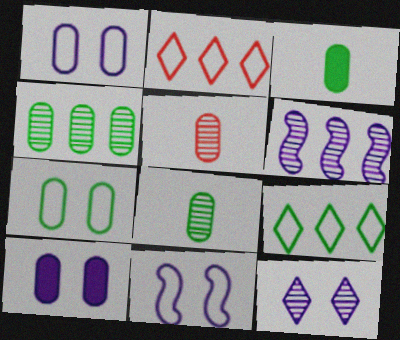[[3, 4, 7], 
[10, 11, 12]]